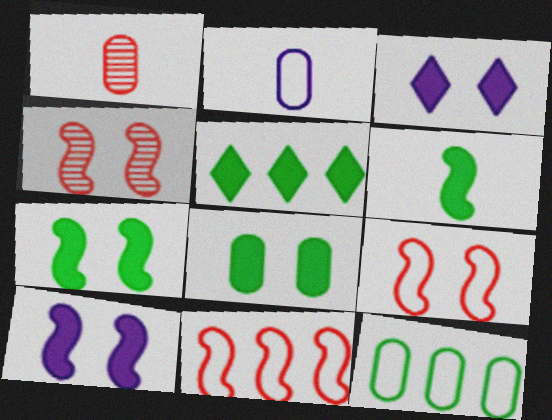[[2, 4, 5], 
[5, 6, 8]]